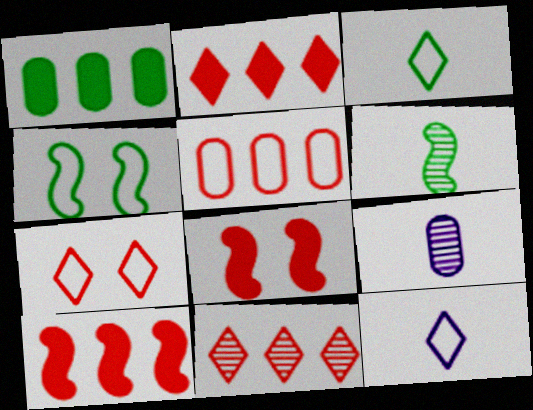[[2, 4, 9], 
[4, 5, 12], 
[5, 10, 11]]